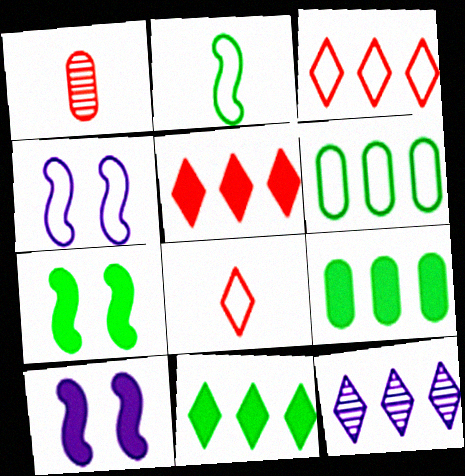[[1, 4, 11], 
[3, 11, 12], 
[4, 6, 8]]